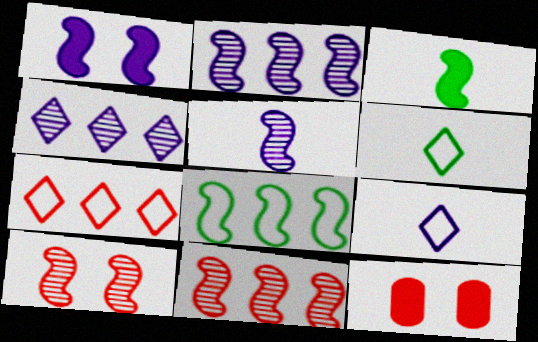[[2, 6, 12]]